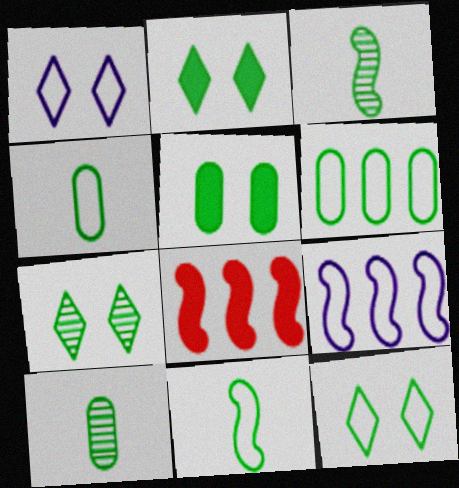[[1, 8, 10], 
[2, 3, 6], 
[2, 7, 12], 
[5, 6, 10], 
[6, 11, 12]]